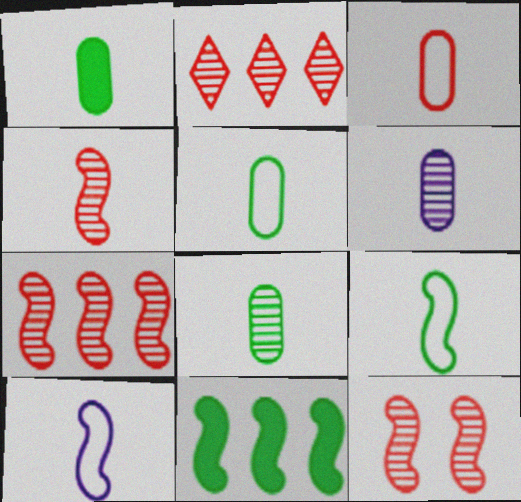[[1, 3, 6], 
[1, 5, 8], 
[4, 7, 12], 
[10, 11, 12]]